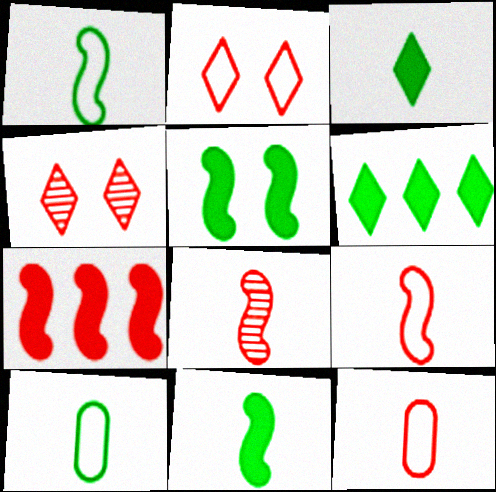[[4, 7, 12]]